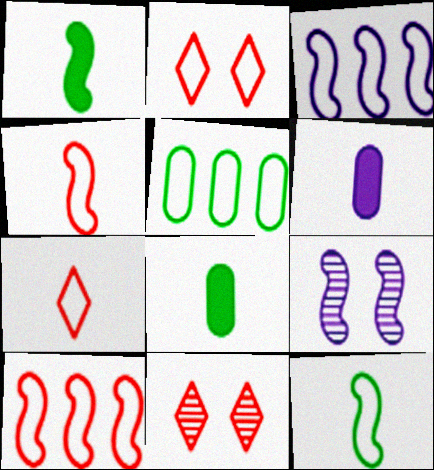[[1, 9, 10], 
[3, 8, 11]]